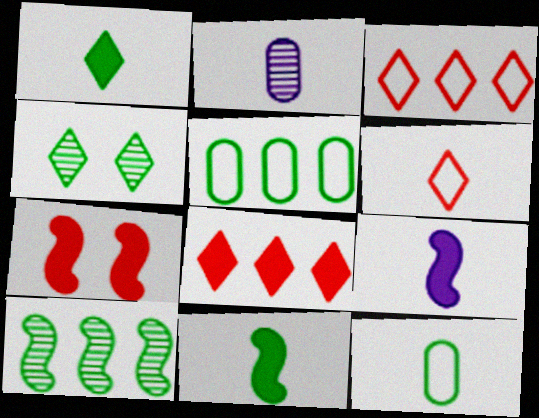[[2, 6, 11], 
[4, 5, 11]]